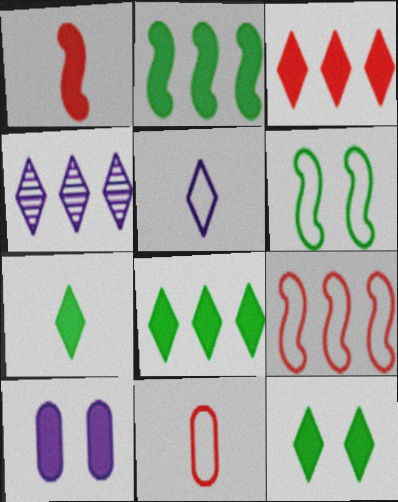[[1, 8, 10], 
[7, 8, 12]]